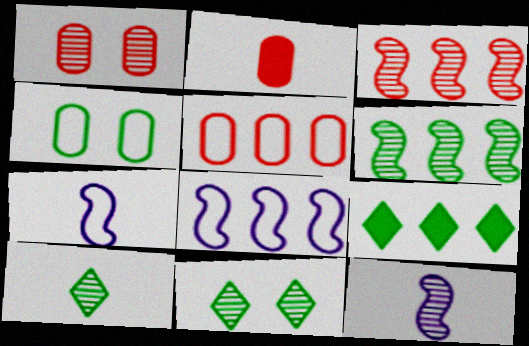[[1, 2, 5], 
[1, 7, 9], 
[2, 7, 10], 
[2, 8, 11]]